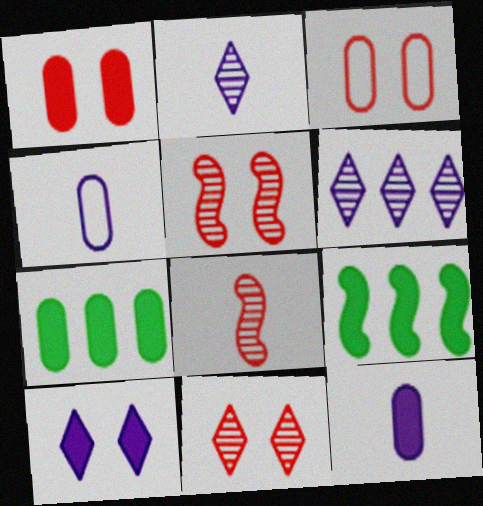[[1, 7, 12], 
[2, 3, 9], 
[4, 9, 11]]